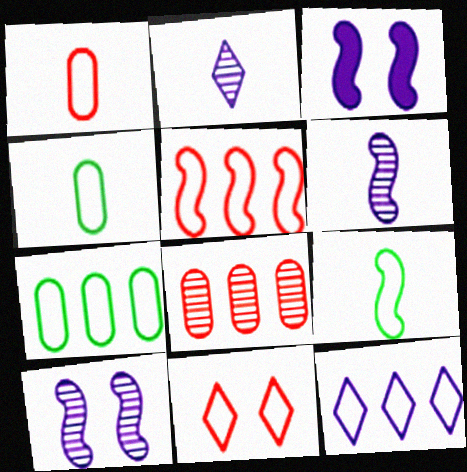[[1, 5, 11], 
[5, 7, 12]]